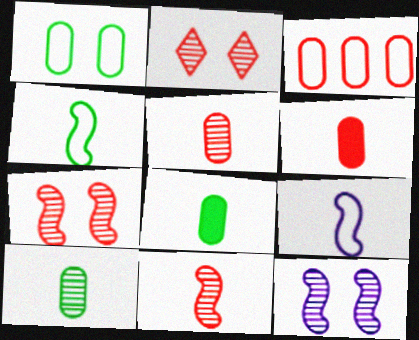[]